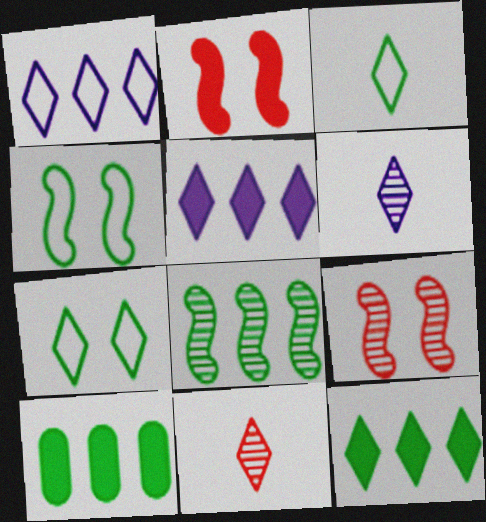[[5, 7, 11]]